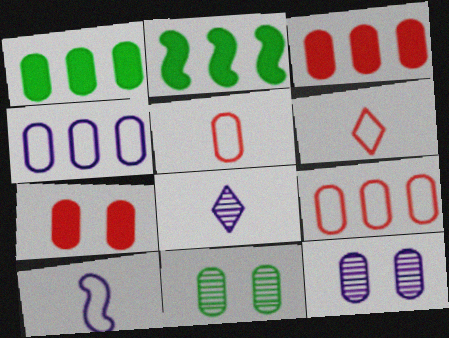[[1, 5, 12], 
[2, 6, 12]]